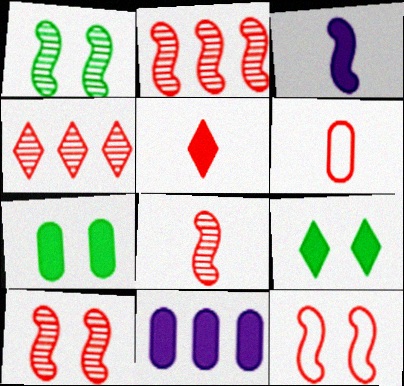[[2, 8, 10], 
[5, 6, 8]]